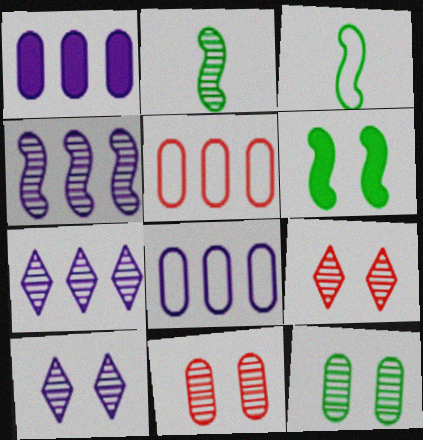[[1, 3, 9], 
[2, 7, 11]]